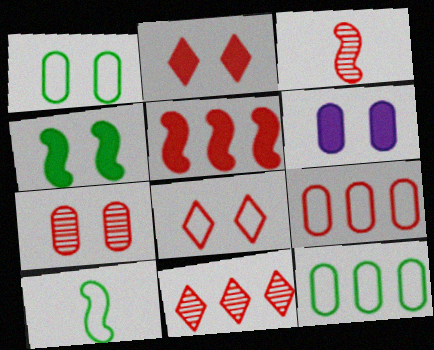[[1, 6, 7], 
[2, 3, 9], 
[2, 4, 6], 
[3, 7, 11], 
[5, 9, 11], 
[6, 10, 11]]